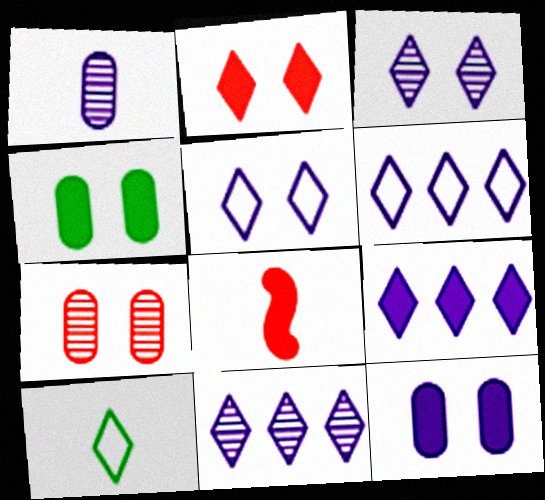[[1, 8, 10], 
[2, 10, 11], 
[4, 8, 9], 
[6, 9, 11]]